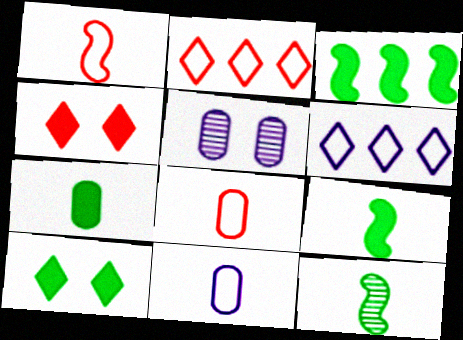[[2, 5, 9], 
[3, 7, 10]]